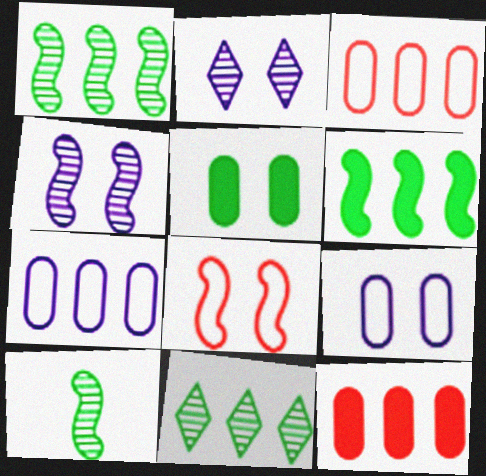[[2, 5, 8]]